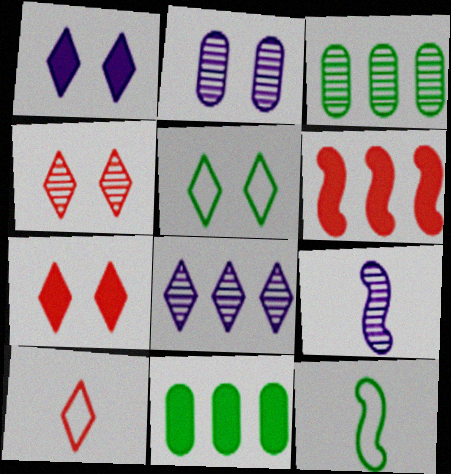[[1, 4, 5], 
[2, 8, 9], 
[3, 4, 9]]